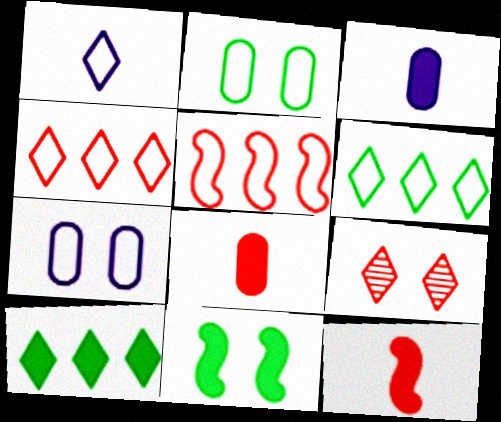[[1, 2, 5], 
[1, 9, 10], 
[5, 8, 9], 
[7, 9, 11]]